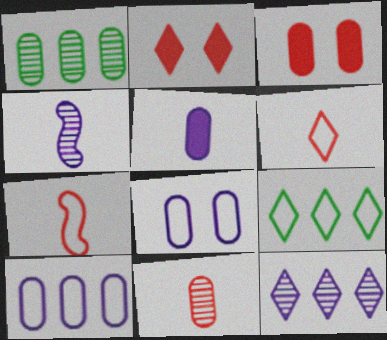[[3, 4, 9], 
[7, 8, 9]]